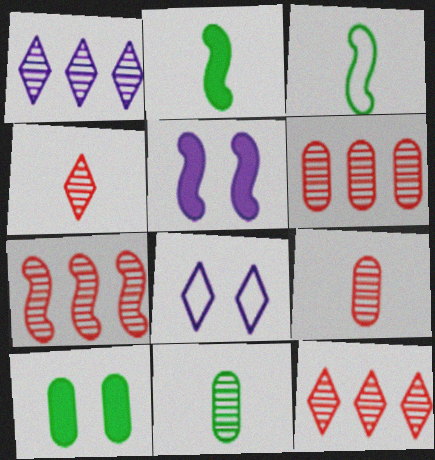[[2, 6, 8], 
[3, 5, 7], 
[6, 7, 12]]